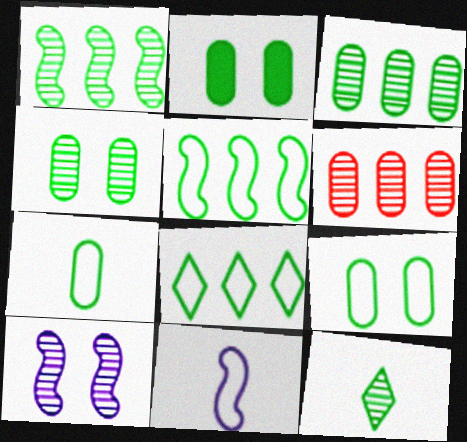[[1, 4, 12], 
[2, 3, 7], 
[2, 4, 9], 
[2, 5, 12], 
[6, 10, 12]]